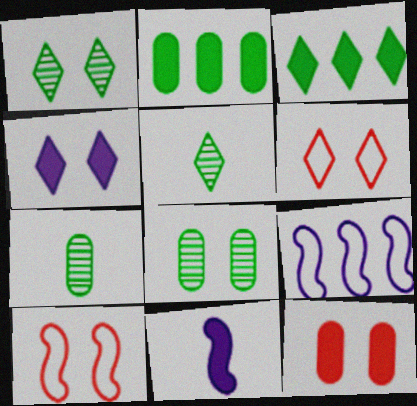[[1, 4, 6], 
[3, 11, 12], 
[4, 8, 10], 
[5, 9, 12]]